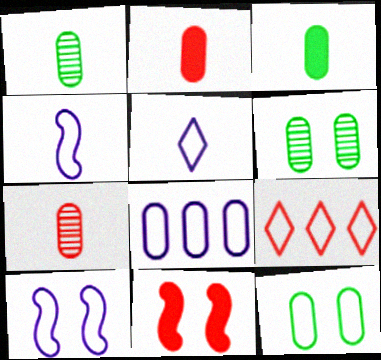[[2, 6, 8], 
[4, 9, 12], 
[5, 8, 10], 
[7, 9, 11]]